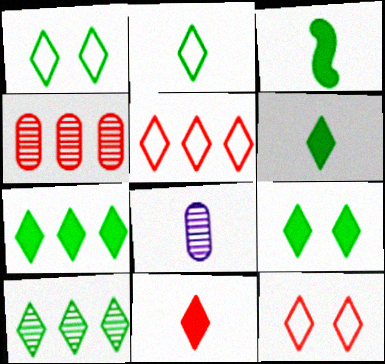[[1, 6, 10], 
[2, 9, 10], 
[6, 7, 9]]